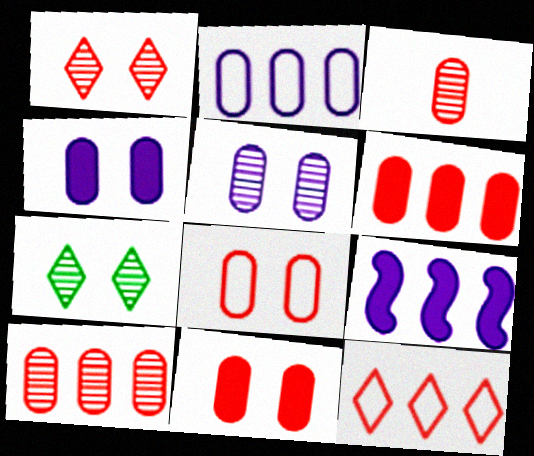[[3, 6, 8]]